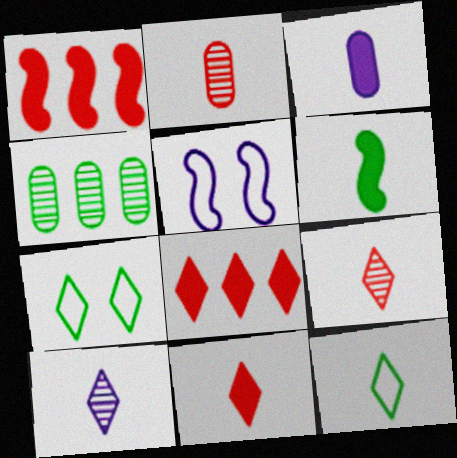[[3, 6, 11], 
[4, 5, 11], 
[4, 6, 7], 
[7, 8, 10], 
[10, 11, 12]]